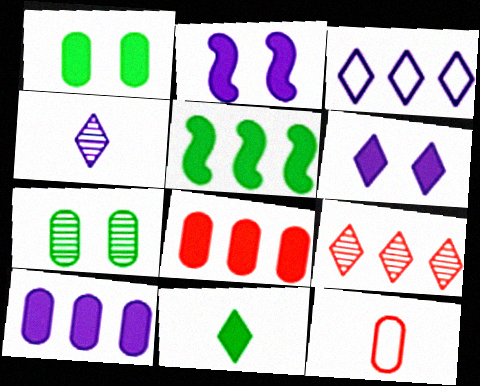[[1, 5, 11], 
[2, 8, 11], 
[3, 4, 6], 
[7, 10, 12]]